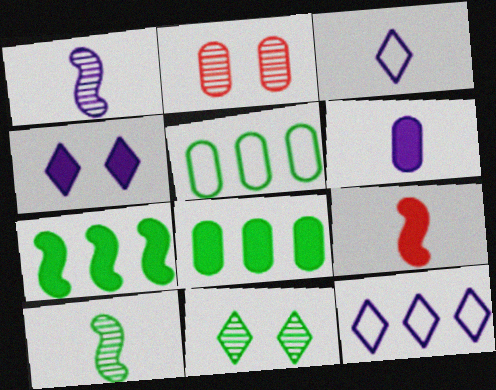[[1, 3, 6], 
[2, 3, 7], 
[2, 5, 6], 
[4, 8, 9]]